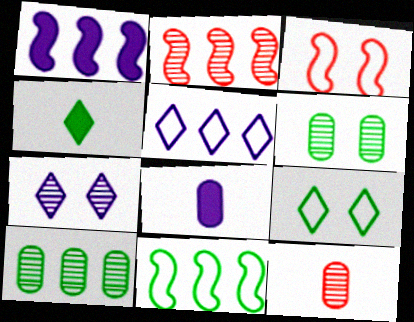[[1, 2, 11], 
[1, 9, 12], 
[2, 8, 9], 
[4, 6, 11]]